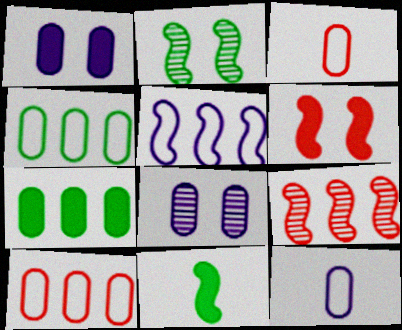[[3, 7, 8]]